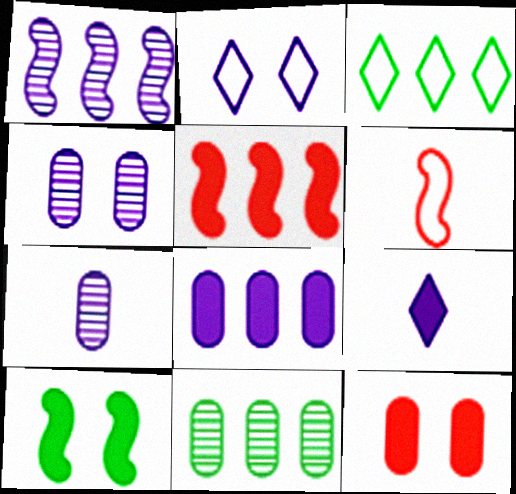[[1, 6, 10]]